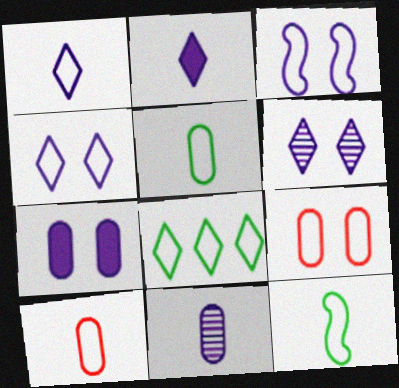[[1, 10, 12], 
[3, 6, 7], 
[3, 8, 10]]